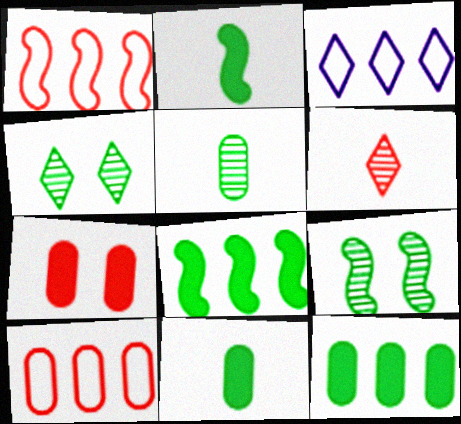[[1, 6, 7]]